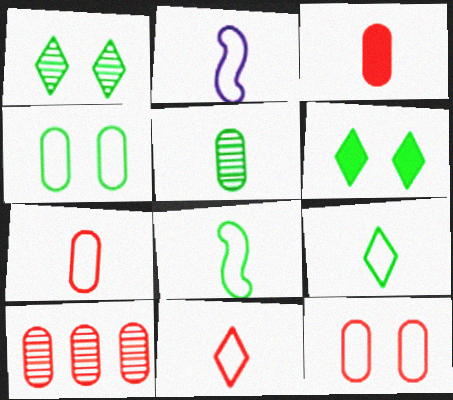[[2, 6, 10], 
[2, 7, 9], 
[3, 10, 12]]